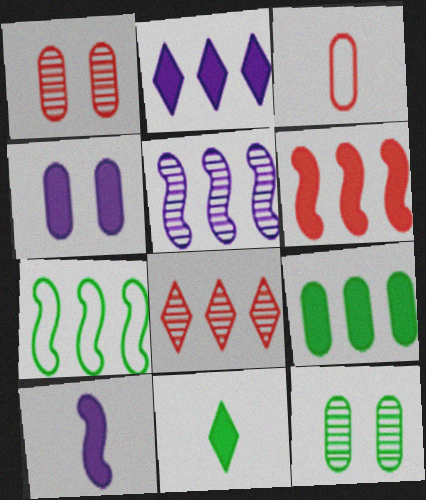[[2, 4, 10], 
[2, 6, 9], 
[4, 6, 11], 
[5, 6, 7], 
[7, 11, 12]]